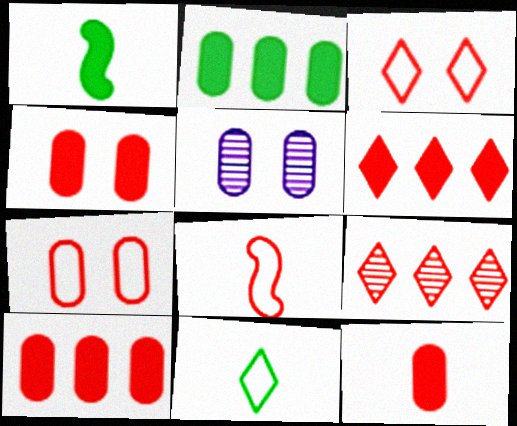[[4, 8, 9], 
[4, 10, 12]]